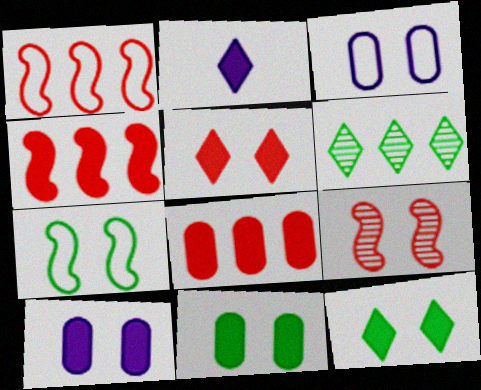[[2, 4, 11], 
[3, 9, 12]]